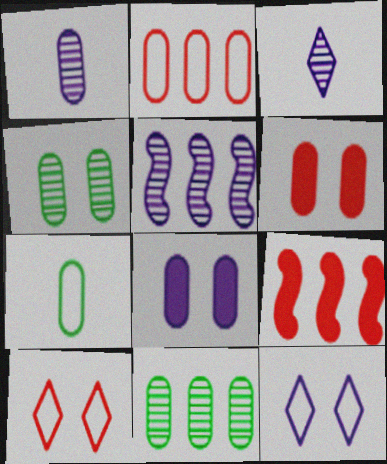[]